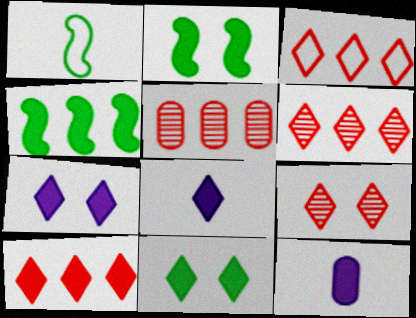[[1, 5, 7], 
[2, 10, 12], 
[3, 6, 10], 
[8, 10, 11]]